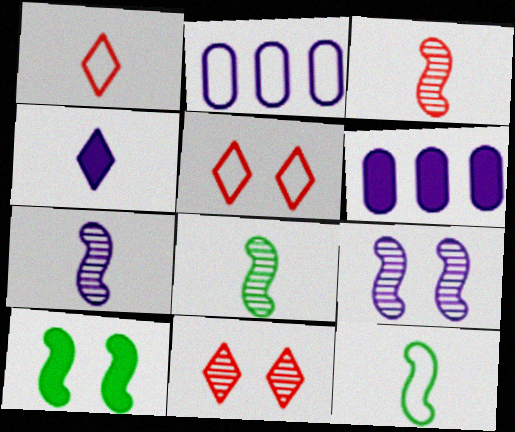[[2, 4, 9], 
[2, 5, 12], 
[3, 7, 8], 
[5, 6, 8], 
[6, 11, 12]]